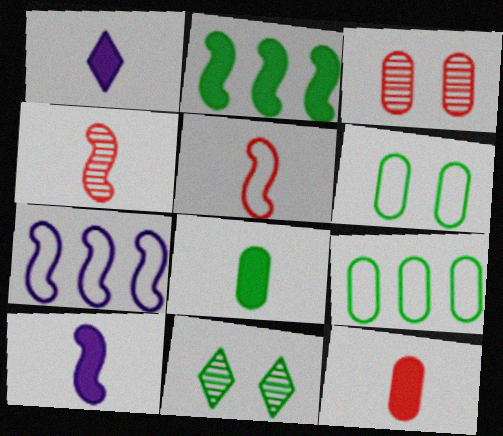[[7, 11, 12]]